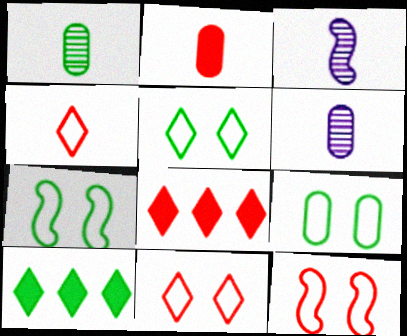[[1, 7, 10], 
[3, 8, 9], 
[5, 7, 9], 
[6, 7, 8], 
[6, 10, 12]]